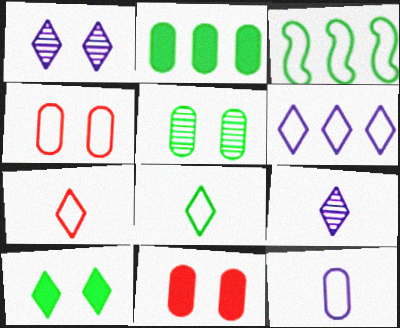[[3, 9, 11]]